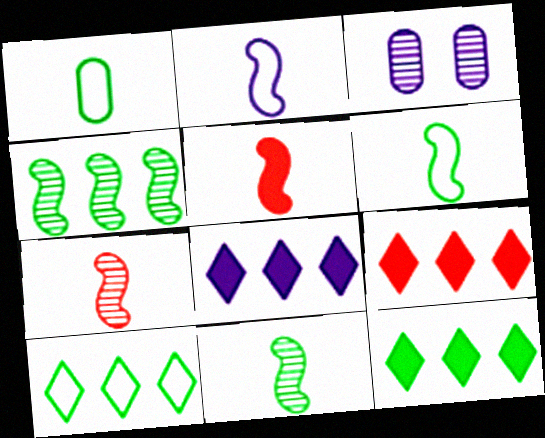[[2, 3, 8], 
[2, 5, 11], 
[3, 5, 10], 
[3, 6, 9], 
[8, 9, 12]]